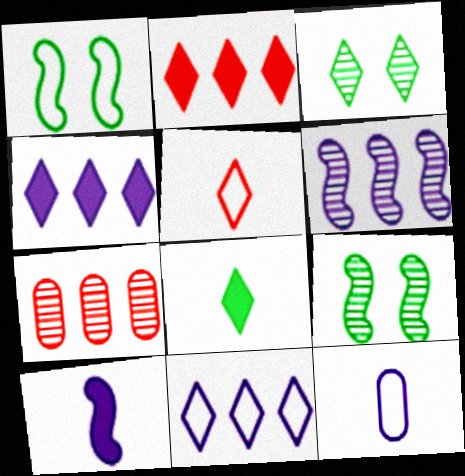[[2, 9, 12], 
[3, 4, 5]]